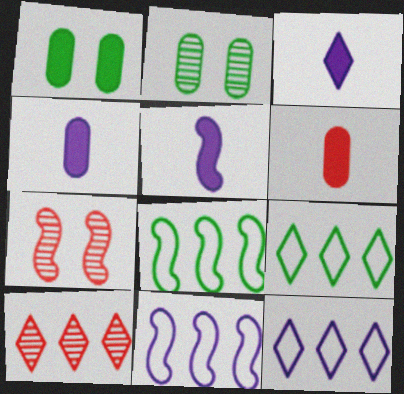[[3, 4, 5], 
[4, 7, 9], 
[5, 7, 8]]